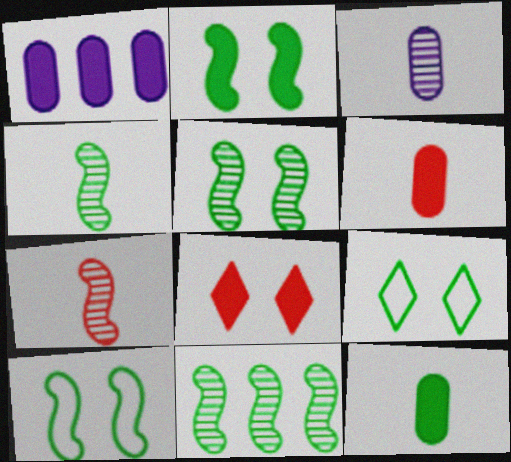[[1, 7, 9], 
[2, 5, 10], 
[4, 5, 11], 
[9, 11, 12]]